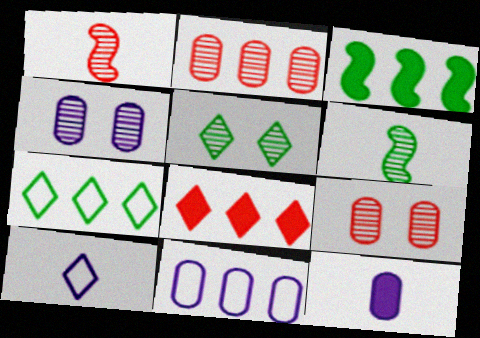[[3, 9, 10], 
[4, 11, 12], 
[5, 8, 10]]